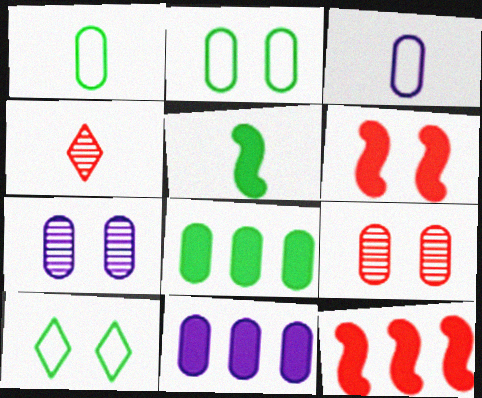[[1, 9, 11], 
[3, 4, 5], 
[3, 7, 11], 
[3, 8, 9], 
[6, 7, 10]]